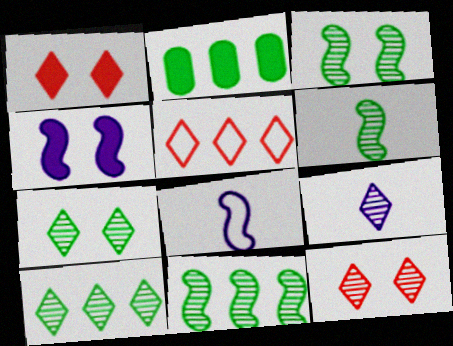[[2, 8, 12], 
[3, 6, 11], 
[9, 10, 12]]